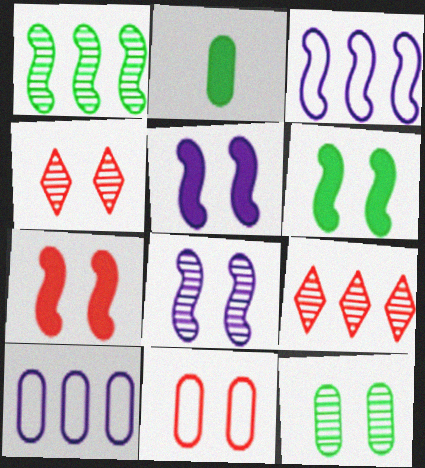[[2, 3, 4], 
[4, 7, 11], 
[4, 8, 12], 
[5, 6, 7]]